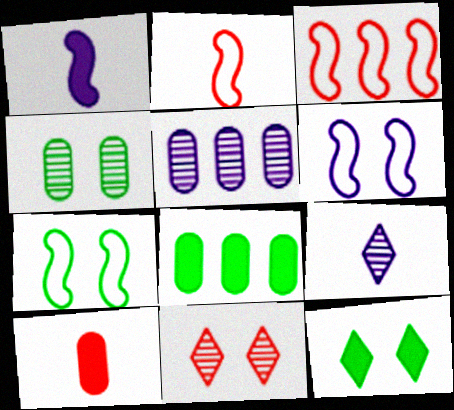[[2, 5, 12], 
[3, 10, 11], 
[4, 7, 12]]